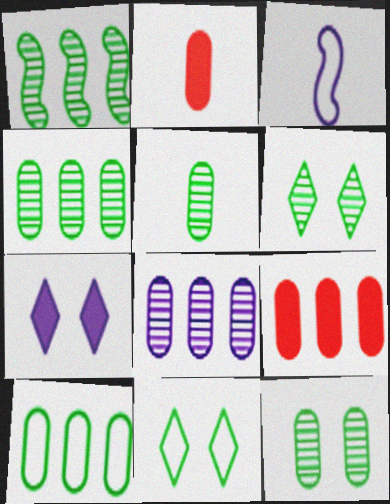[[1, 5, 6], 
[3, 6, 9], 
[3, 7, 8], 
[4, 5, 12], 
[8, 9, 10]]